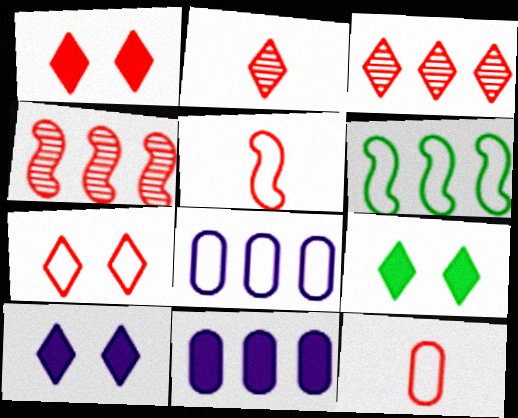[[1, 4, 12], 
[1, 9, 10], 
[3, 6, 11]]